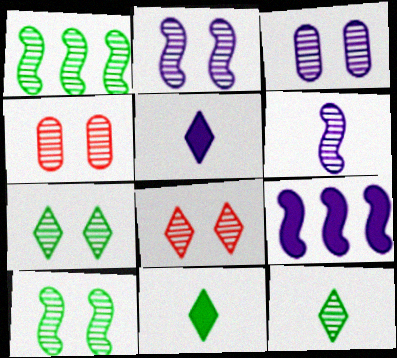[[2, 4, 7], 
[3, 8, 10]]